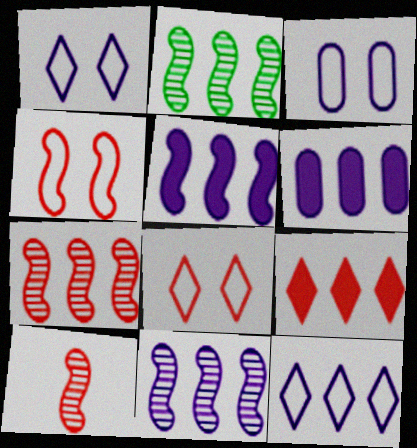[[2, 7, 11], 
[6, 11, 12]]